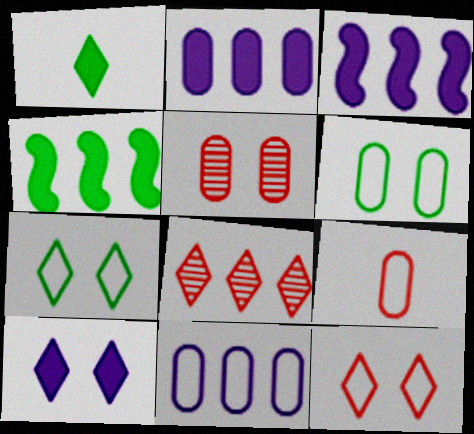[[4, 8, 11], 
[6, 9, 11]]